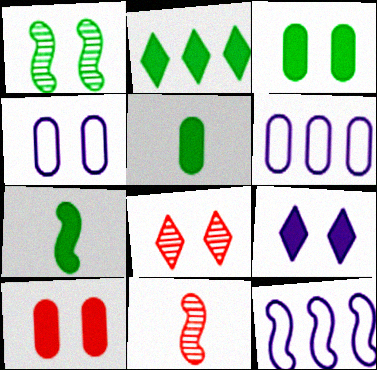[[2, 3, 7], 
[2, 4, 11], 
[5, 8, 12], 
[6, 7, 8]]